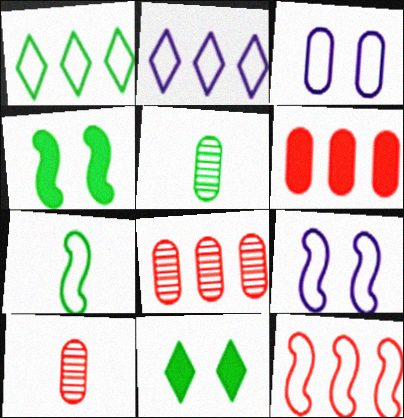[[1, 4, 5], 
[2, 4, 10], 
[3, 5, 6], 
[7, 9, 12]]